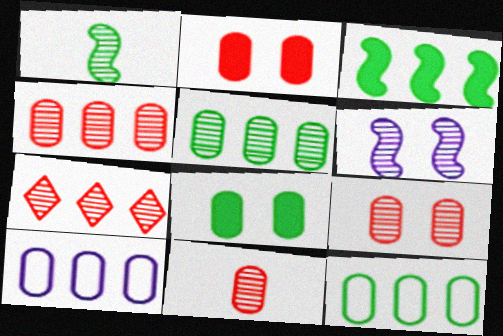[[3, 7, 10], 
[4, 9, 11], 
[8, 10, 11]]